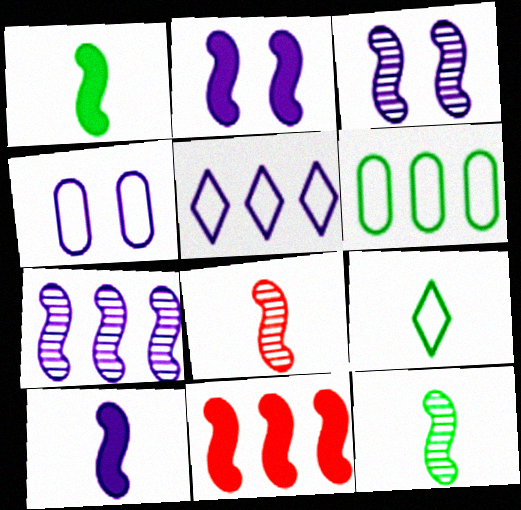[[1, 2, 11]]